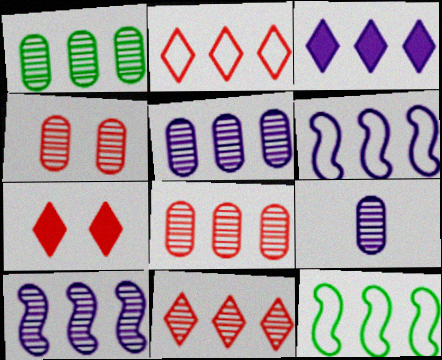[[1, 4, 9], 
[1, 5, 8], 
[1, 10, 11], 
[3, 5, 6], 
[3, 8, 12], 
[7, 9, 12]]